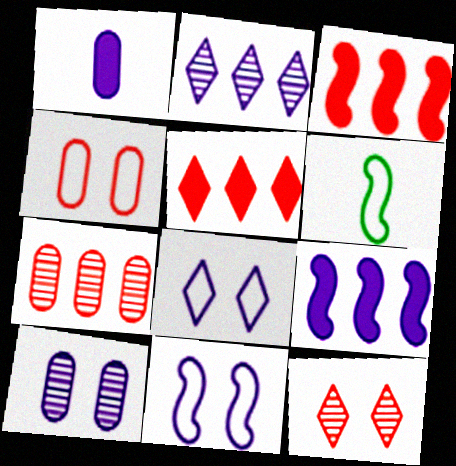[[1, 2, 11], 
[5, 6, 10]]